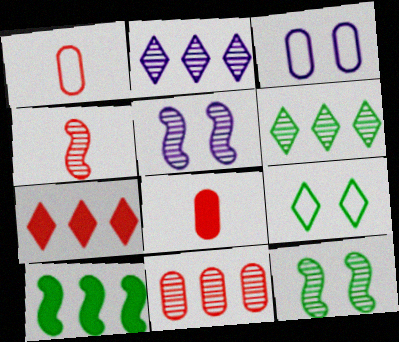[]